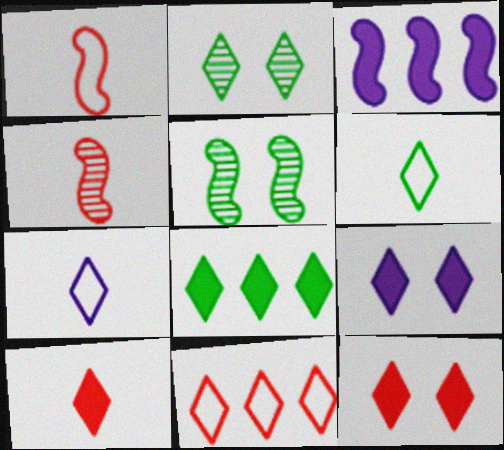[[1, 3, 5], 
[2, 6, 8], 
[8, 9, 10]]